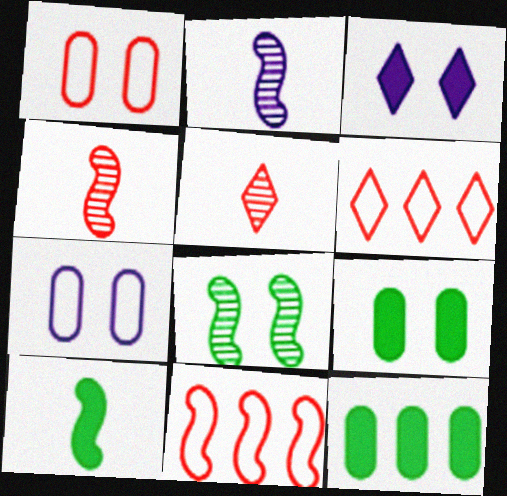[[1, 3, 8], 
[2, 6, 9]]